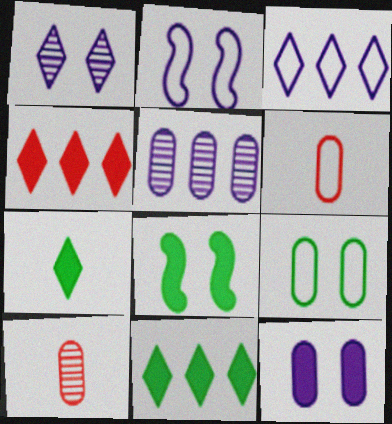[[1, 2, 12], 
[2, 10, 11], 
[3, 8, 10]]